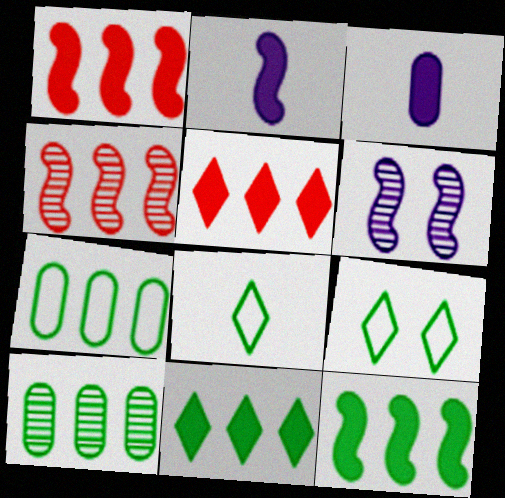[[3, 4, 9]]